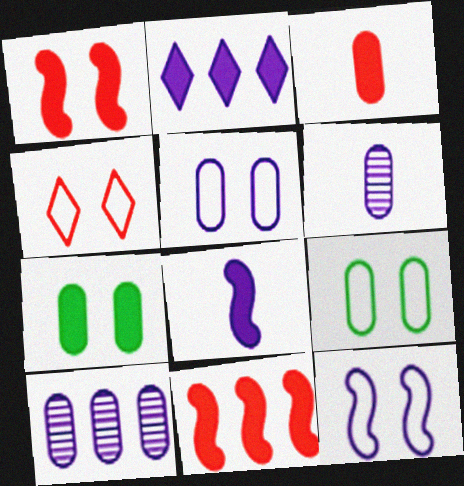[[2, 6, 12], 
[3, 9, 10], 
[4, 9, 12]]